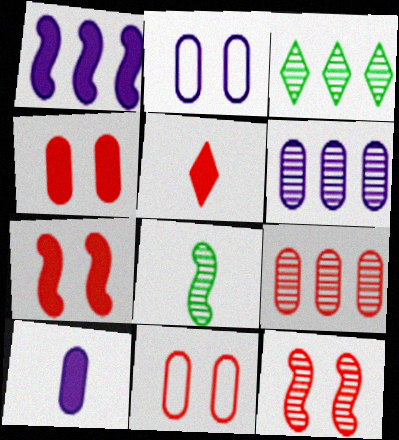[[2, 6, 10]]